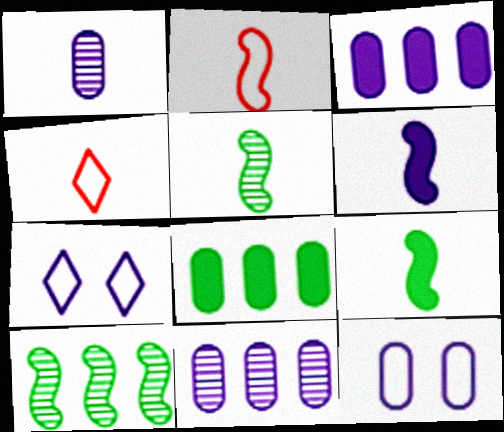[[1, 3, 12], 
[1, 4, 9], 
[2, 5, 6], 
[6, 7, 11]]